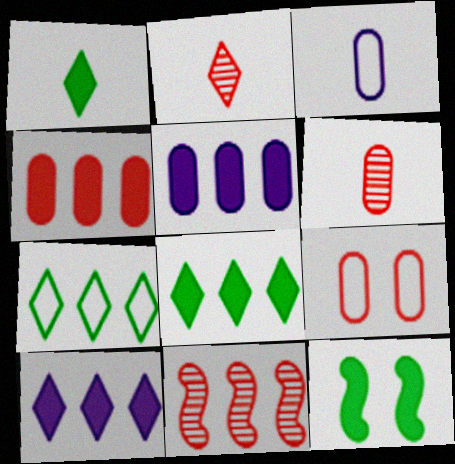[[4, 6, 9], 
[5, 7, 11]]